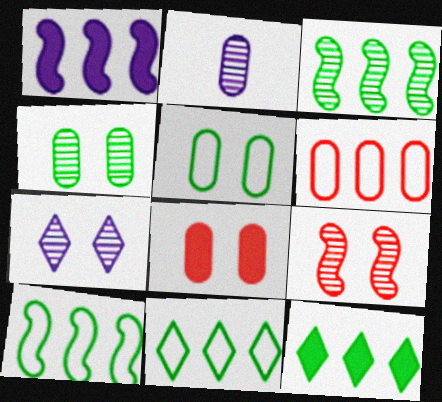[[4, 7, 9]]